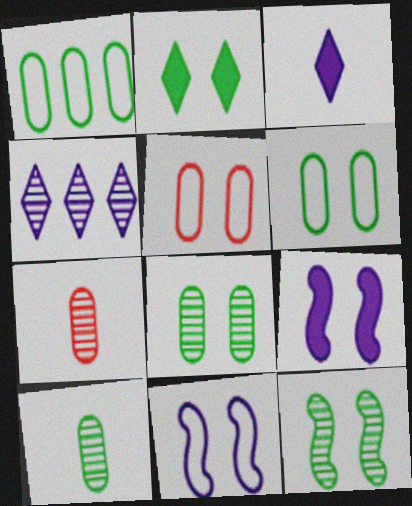[[2, 6, 12], 
[4, 7, 12]]